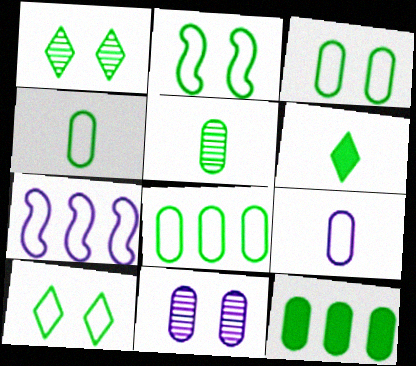[[2, 3, 10], 
[3, 4, 8], 
[3, 5, 12]]